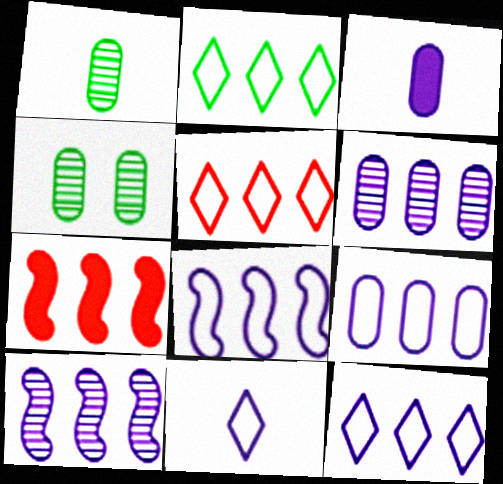[[2, 5, 12], 
[2, 6, 7], 
[4, 7, 11], 
[8, 9, 12]]